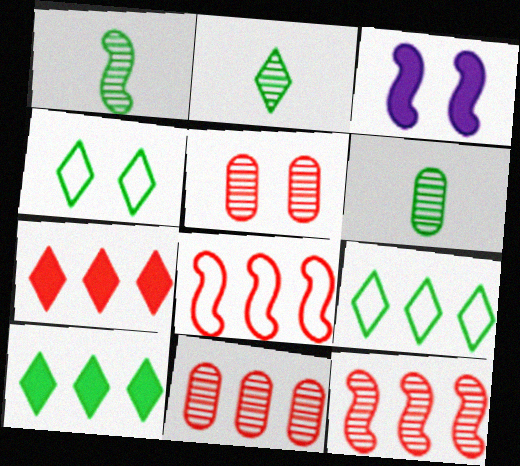[[1, 2, 6], 
[1, 3, 8], 
[2, 4, 10], 
[3, 4, 5], 
[7, 8, 11]]